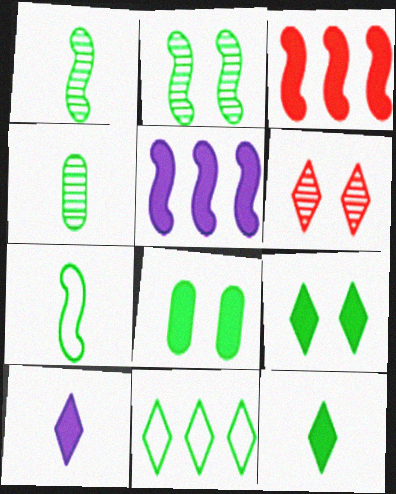[[1, 8, 11], 
[3, 8, 10], 
[4, 7, 12], 
[6, 10, 11]]